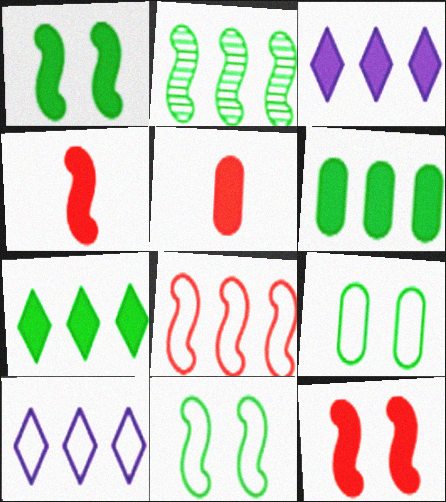[[1, 3, 5]]